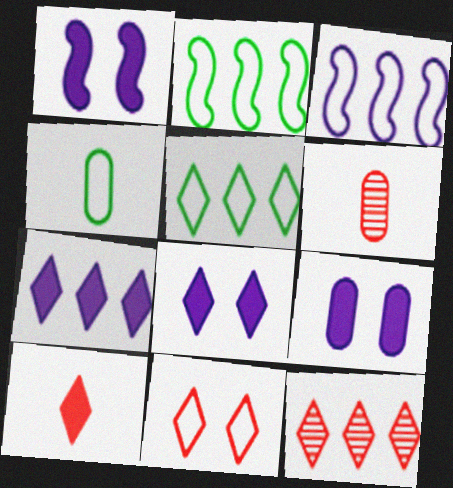[[1, 4, 12], 
[1, 5, 6], 
[1, 8, 9], 
[2, 6, 8], 
[3, 4, 11], 
[5, 7, 12], 
[10, 11, 12]]